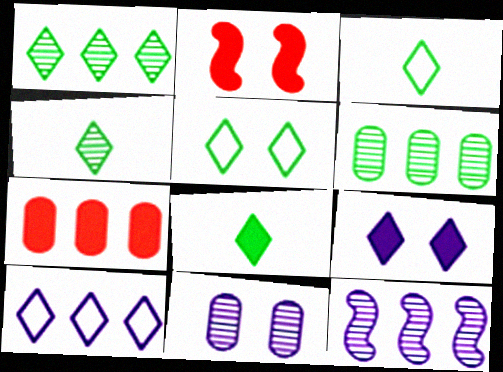[[1, 5, 8], 
[2, 5, 11], 
[3, 4, 8]]